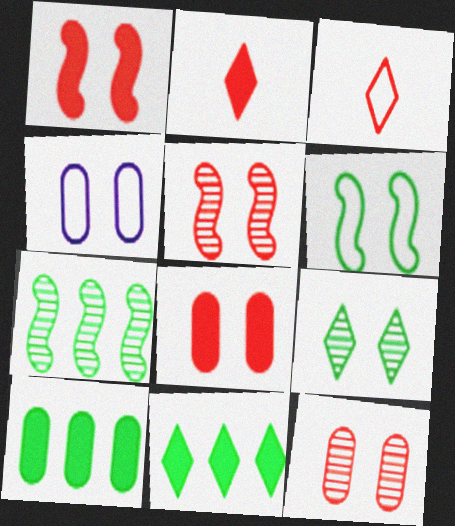[[1, 4, 9], 
[2, 4, 7]]